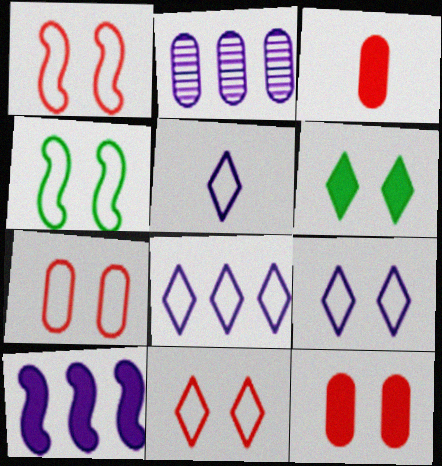[[1, 7, 11], 
[2, 8, 10], 
[3, 6, 10], 
[4, 7, 9], 
[5, 8, 9]]